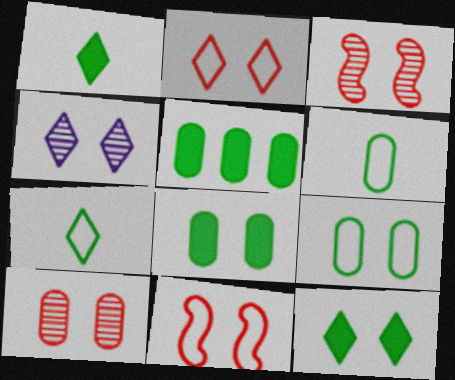[[2, 4, 12], 
[4, 8, 11]]